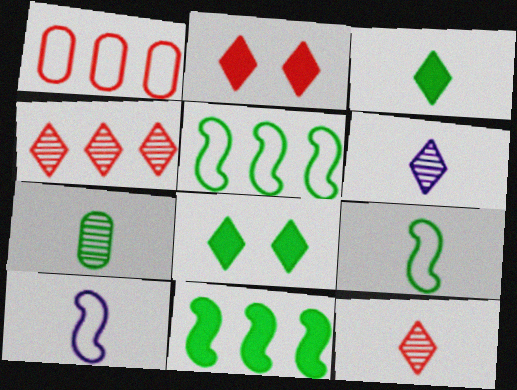[[3, 7, 9], 
[5, 7, 8]]